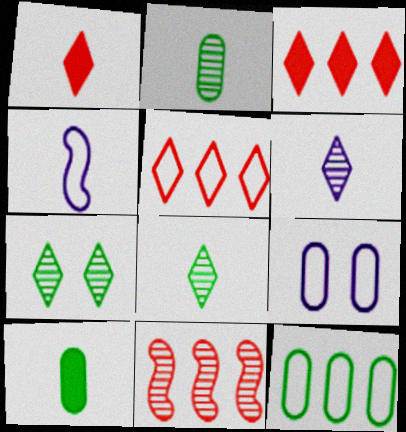[[1, 2, 4]]